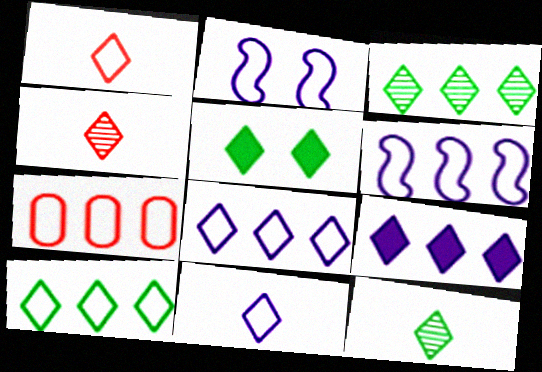[[4, 5, 8], 
[5, 10, 12], 
[6, 7, 10]]